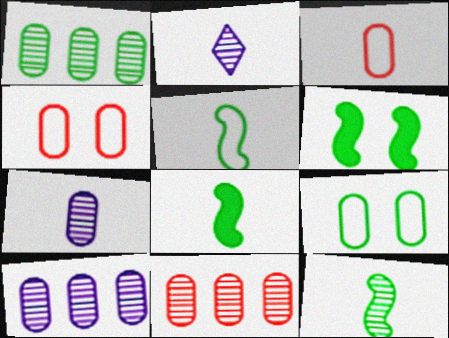[[1, 10, 11], 
[2, 3, 8], 
[5, 8, 12]]